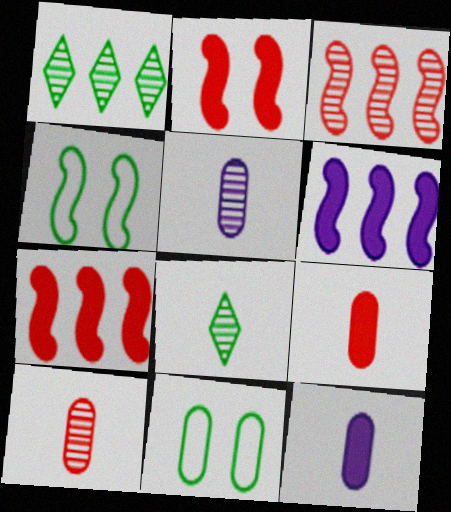[]